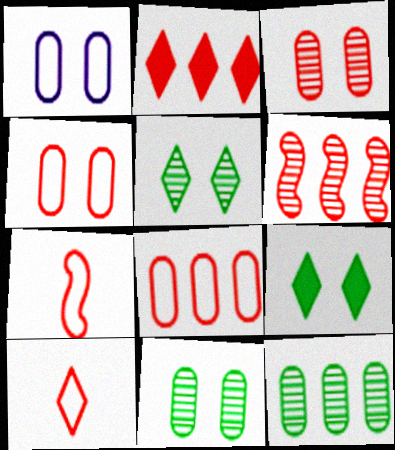[[2, 3, 7], 
[2, 6, 8]]